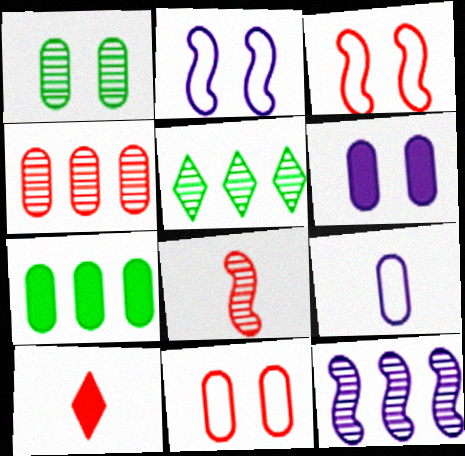[[1, 6, 11], 
[3, 4, 10], 
[4, 5, 12]]